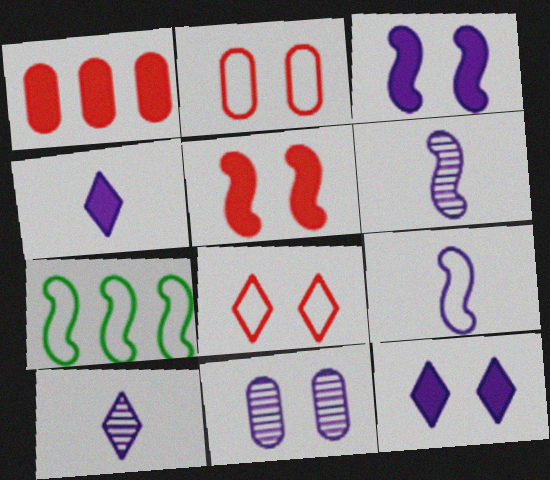[[5, 6, 7]]